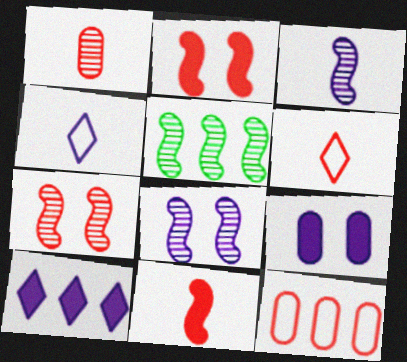[[1, 6, 11], 
[3, 5, 7], 
[5, 6, 9], 
[5, 10, 12]]